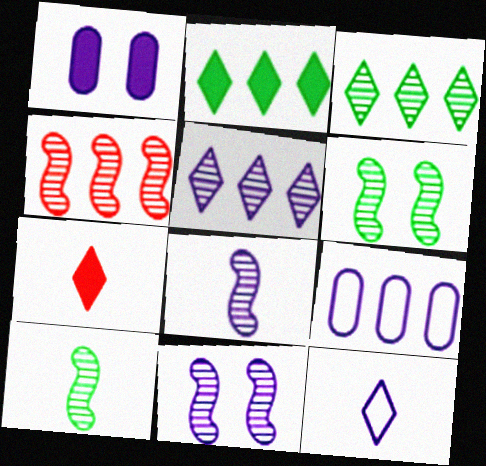[[2, 4, 9], 
[4, 6, 8], 
[4, 10, 11], 
[6, 7, 9]]